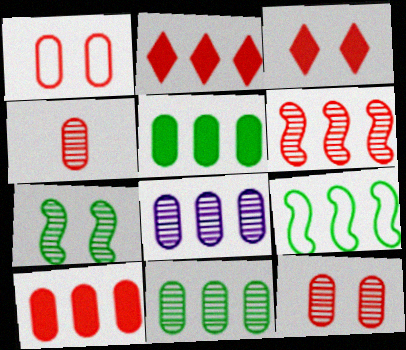[[1, 4, 10], 
[2, 8, 9]]